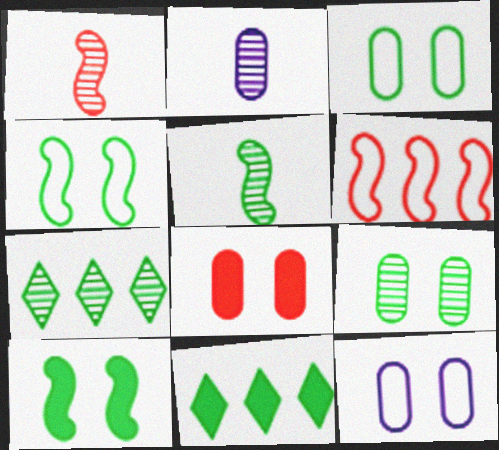[[1, 11, 12], 
[3, 5, 11], 
[5, 7, 9], 
[8, 9, 12]]